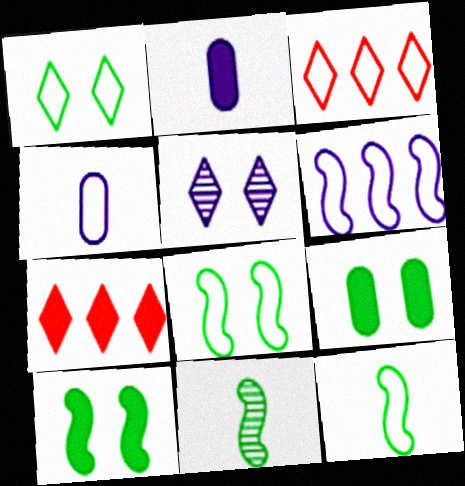[[2, 5, 6], 
[2, 7, 10], 
[3, 4, 8]]